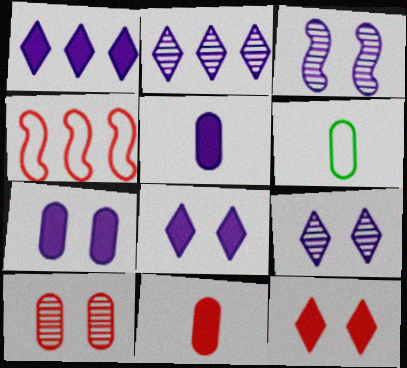[]